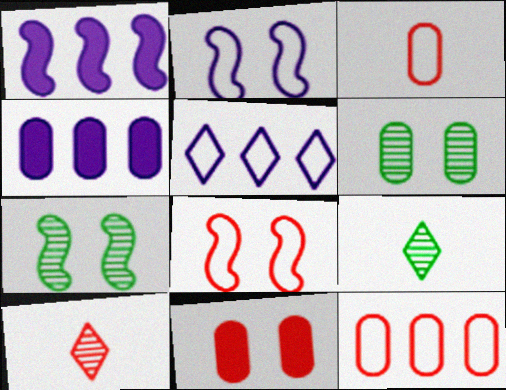[[3, 4, 6], 
[4, 8, 9]]